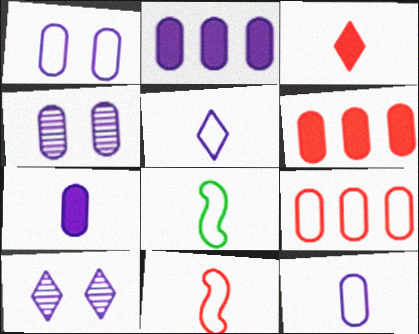[[2, 4, 12], 
[6, 8, 10]]